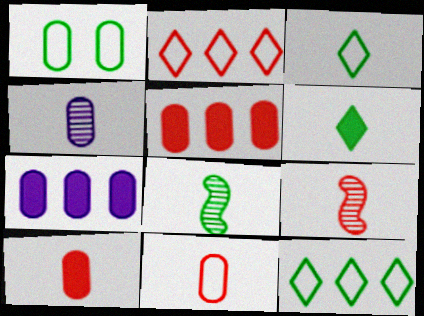[[1, 4, 5]]